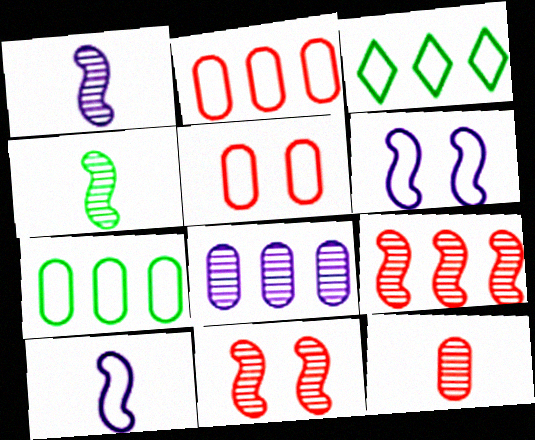[[3, 5, 10]]